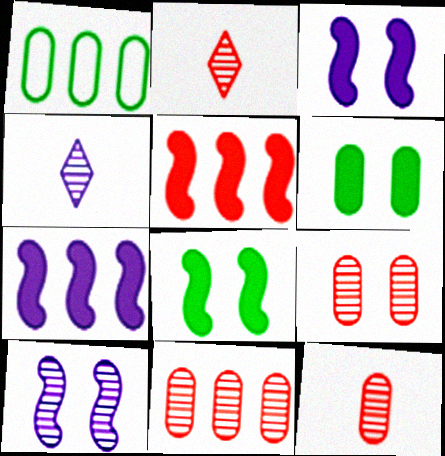[[1, 2, 3], 
[9, 11, 12]]